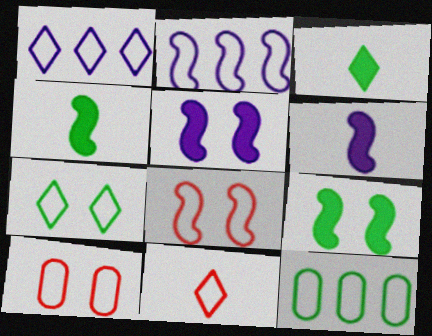[[1, 7, 11]]